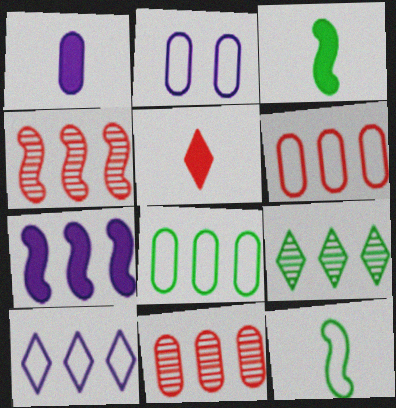[[1, 3, 5], 
[6, 7, 9]]